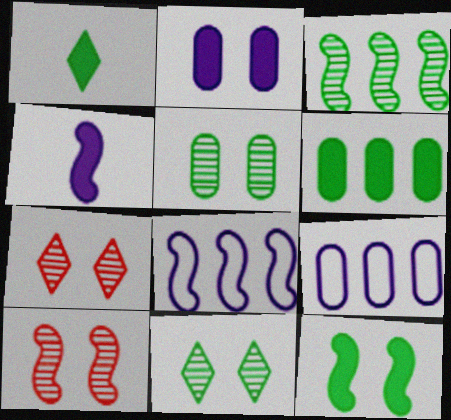[[1, 6, 12], 
[1, 9, 10]]